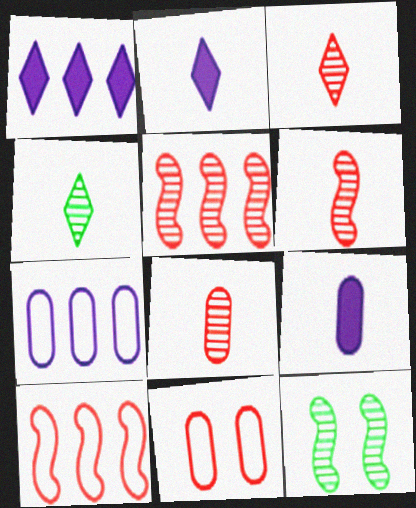[[3, 6, 8]]